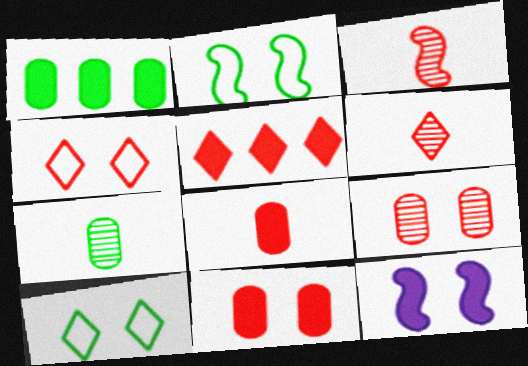[[4, 5, 6], 
[9, 10, 12]]